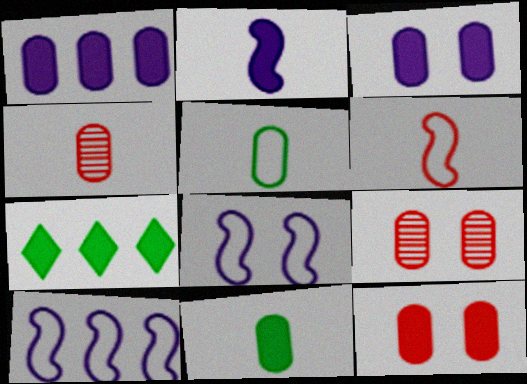[[1, 5, 9], 
[1, 11, 12], 
[2, 7, 12], 
[4, 7, 8]]